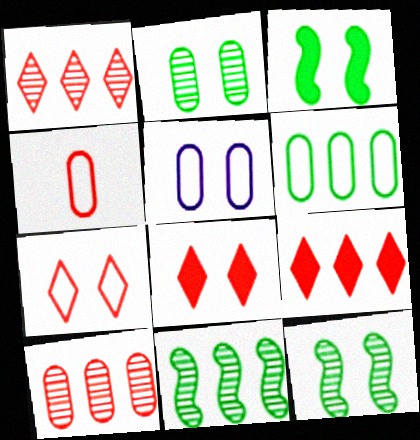[[4, 5, 6], 
[5, 8, 12]]